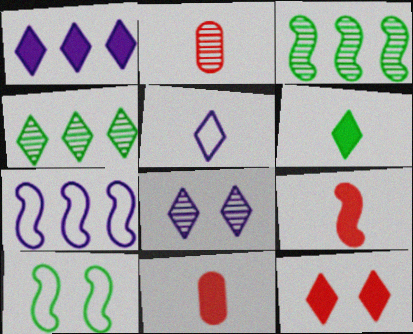[[1, 2, 10], 
[1, 5, 8], 
[1, 6, 12], 
[2, 3, 8], 
[4, 5, 12]]